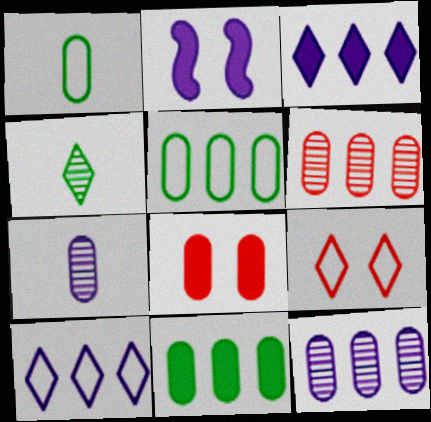[[1, 8, 12], 
[2, 7, 10], 
[3, 4, 9], 
[5, 7, 8]]